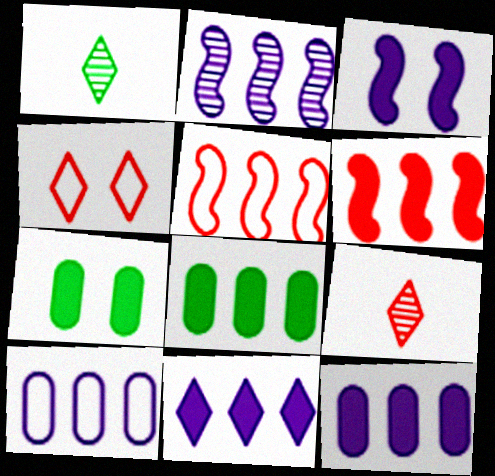[[1, 4, 11], 
[2, 10, 11], 
[6, 8, 11]]